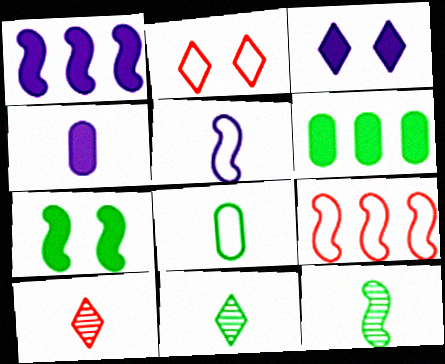[[1, 3, 4]]